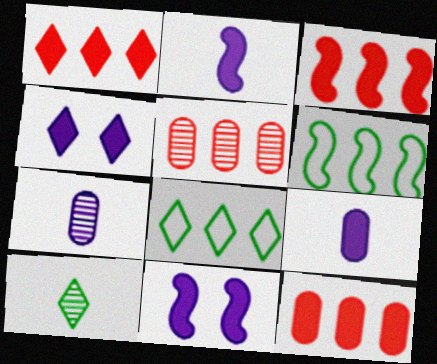[[1, 3, 12]]